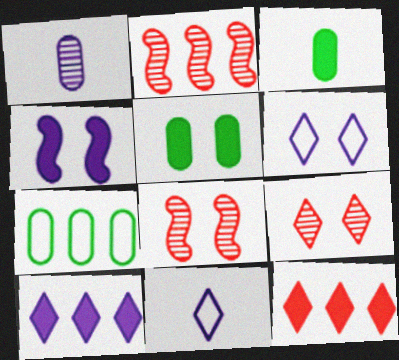[[2, 3, 6], 
[2, 5, 11], 
[2, 7, 10], 
[3, 4, 12], 
[5, 6, 8]]